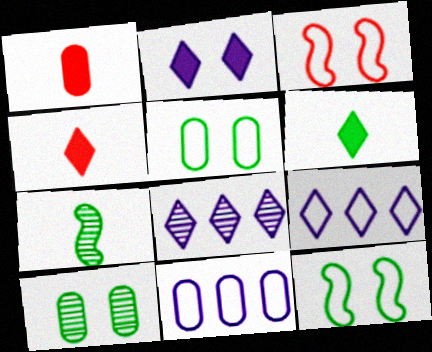[[1, 8, 12], 
[1, 10, 11], 
[2, 3, 10]]